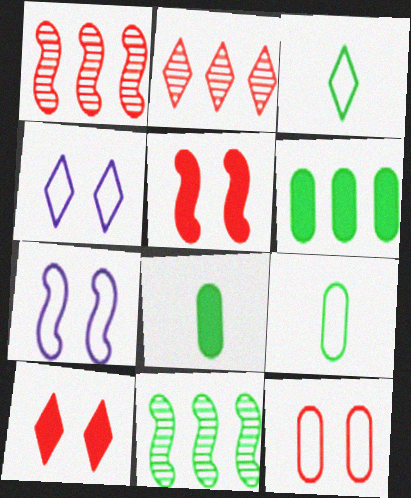[[1, 4, 8], 
[2, 7, 8]]